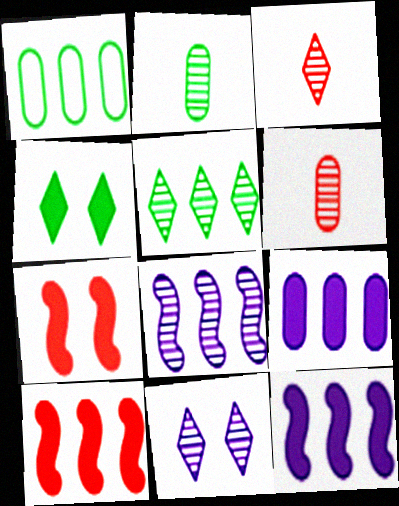[[3, 5, 11]]